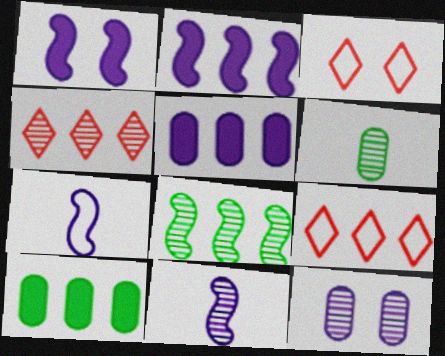[[1, 6, 9], 
[2, 3, 6], 
[3, 10, 11], 
[5, 8, 9]]